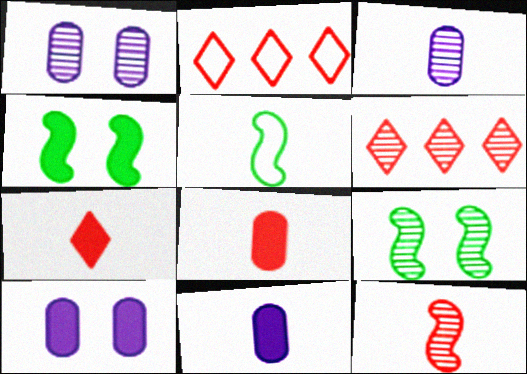[[2, 3, 4], 
[2, 9, 11], 
[3, 5, 7], 
[3, 6, 9], 
[5, 6, 10]]